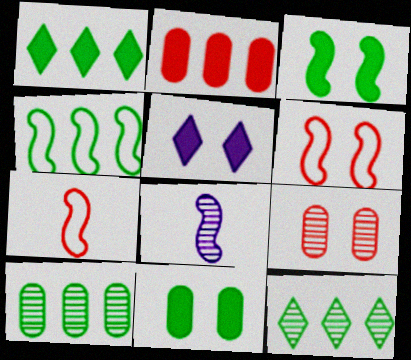[[1, 4, 10], 
[5, 7, 10], 
[8, 9, 12]]